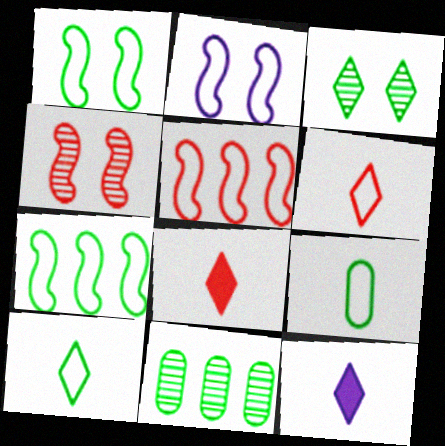[[2, 8, 11]]